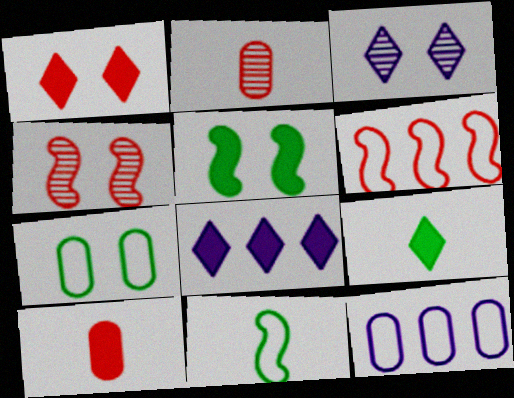[[1, 2, 6], 
[1, 8, 9], 
[4, 9, 12], 
[5, 8, 10]]